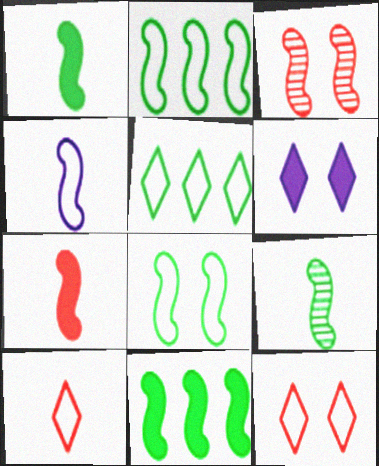[[3, 4, 11], 
[4, 7, 9], 
[8, 9, 11]]